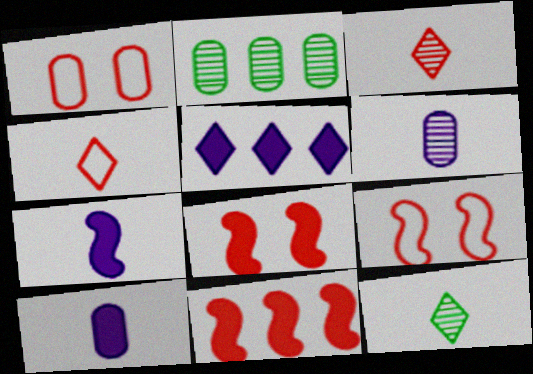[[1, 2, 10], 
[1, 3, 11]]